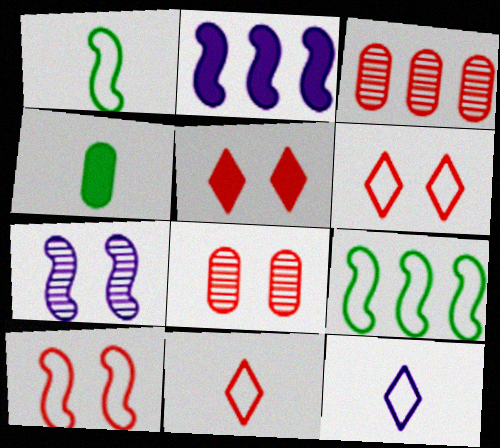[[2, 4, 5], 
[5, 8, 10]]